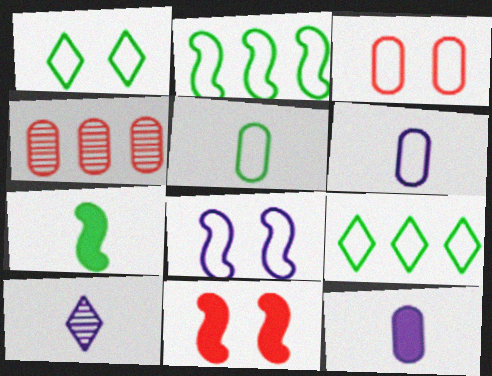[[1, 2, 5], 
[1, 3, 8]]